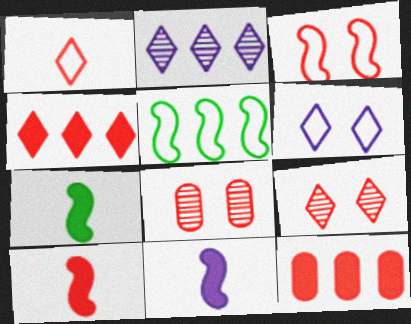[[1, 4, 9], 
[2, 5, 12], 
[7, 10, 11]]